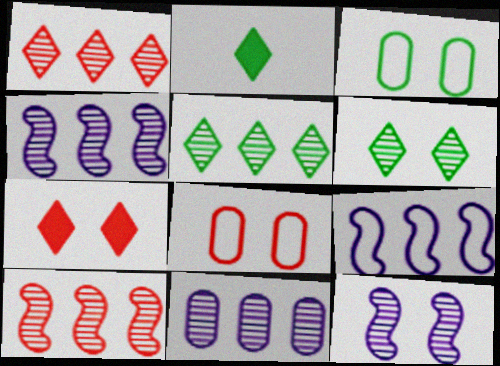[[2, 4, 8], 
[3, 7, 12], 
[5, 10, 11]]